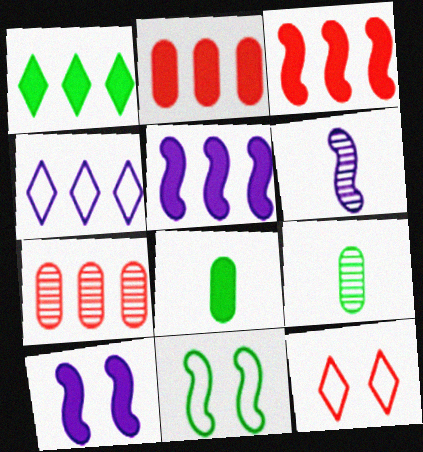[[1, 2, 5], 
[1, 9, 11], 
[3, 6, 11], 
[5, 9, 12]]